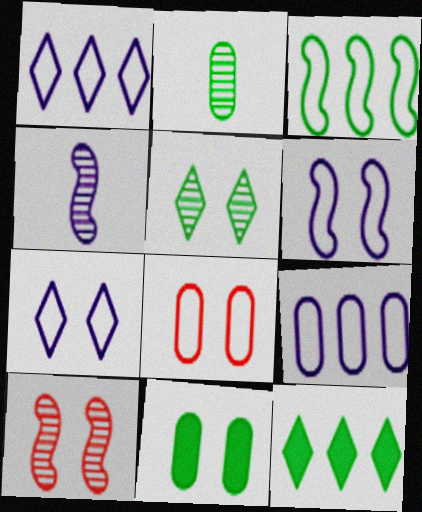[[4, 8, 12], 
[7, 10, 11]]